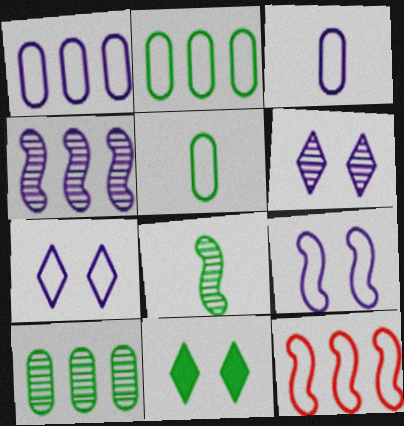[[2, 8, 11], 
[5, 7, 12]]